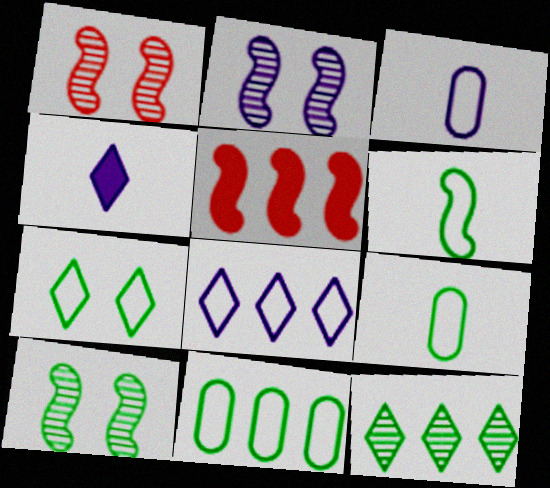[[1, 2, 10], 
[1, 4, 11], 
[2, 5, 6], 
[6, 7, 11]]